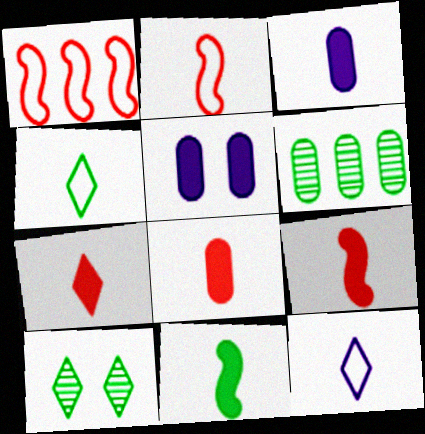[[1, 3, 10], 
[3, 7, 11], 
[7, 8, 9]]